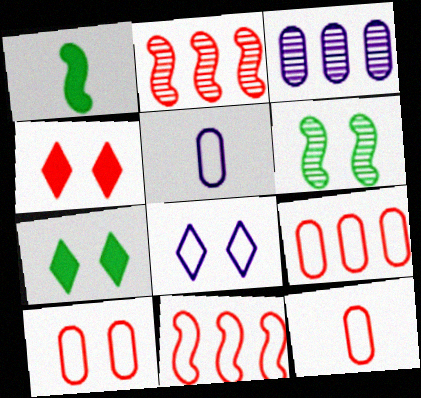[[2, 4, 12], 
[2, 5, 7], 
[9, 10, 12]]